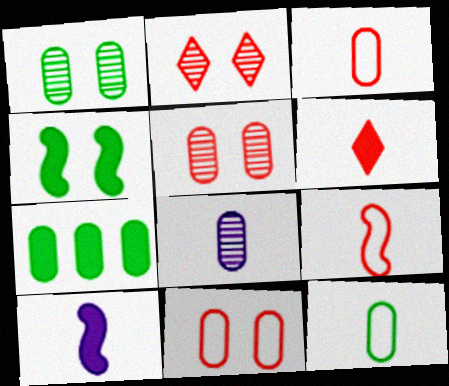[[1, 7, 12], 
[7, 8, 11]]